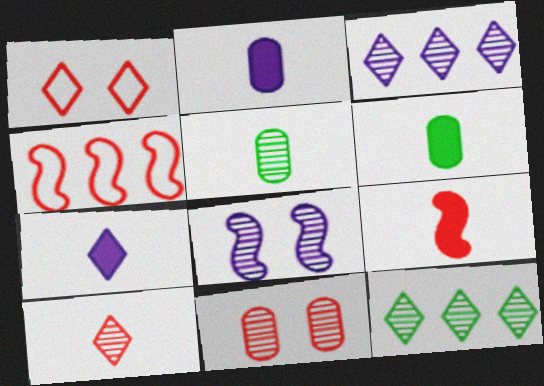[[1, 7, 12], 
[6, 7, 9]]